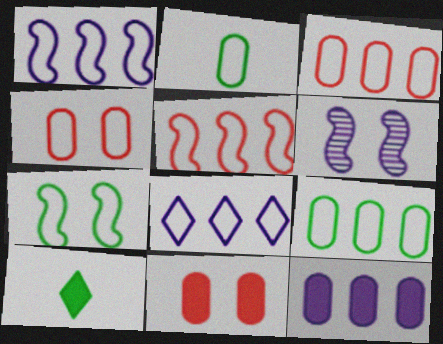[[3, 6, 10], 
[5, 8, 9]]